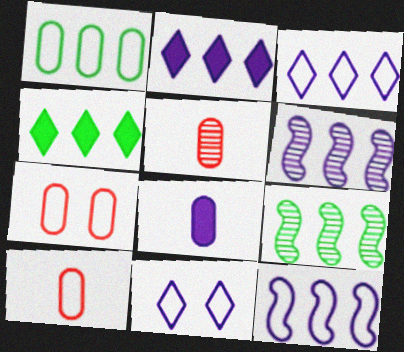[[1, 4, 9], 
[6, 8, 11]]